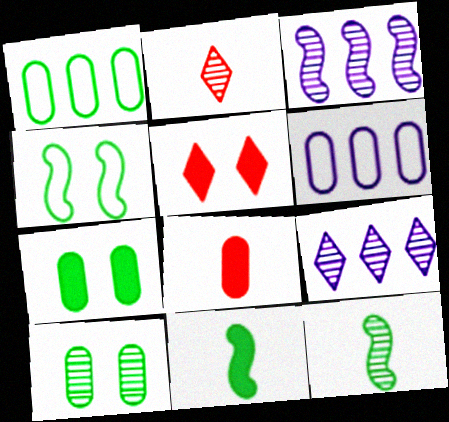[[2, 3, 10], 
[4, 8, 9], 
[5, 6, 12], 
[6, 8, 10]]